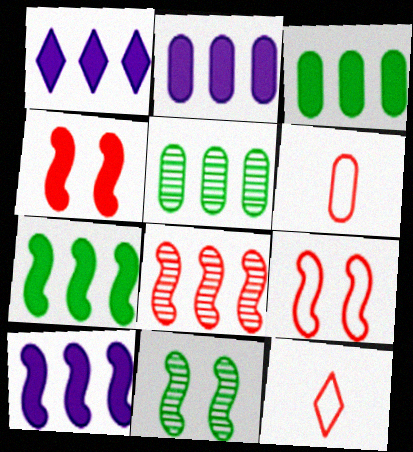[[1, 2, 10], 
[1, 6, 11], 
[2, 11, 12]]